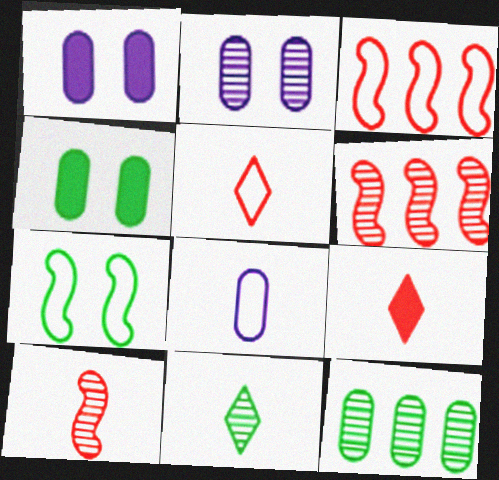[[1, 3, 11], 
[2, 6, 11]]